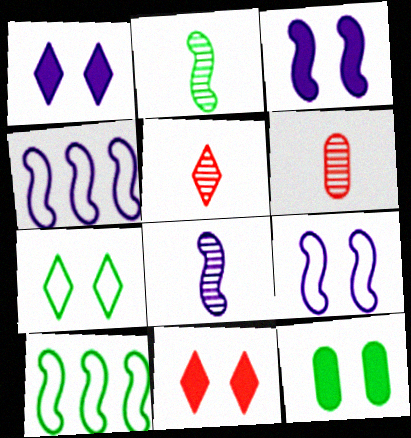[[1, 6, 10], 
[3, 4, 8], 
[3, 11, 12], 
[4, 5, 12]]